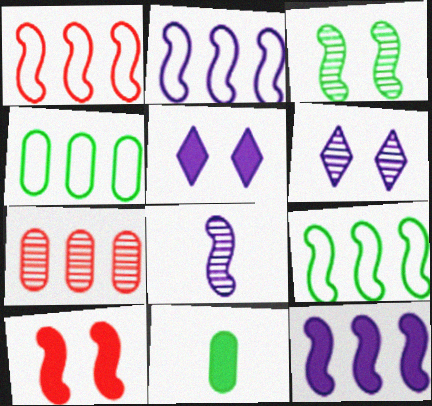[[1, 2, 9], 
[1, 6, 11], 
[8, 9, 10]]